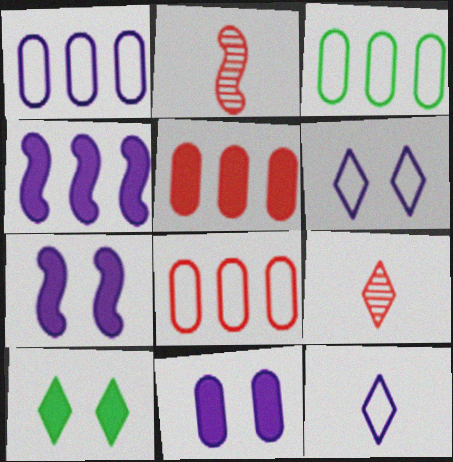[[1, 2, 10], 
[1, 3, 8], 
[3, 7, 9]]